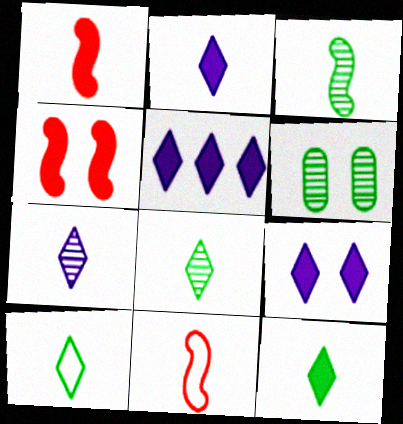[[2, 5, 9], 
[5, 6, 11], 
[8, 10, 12]]